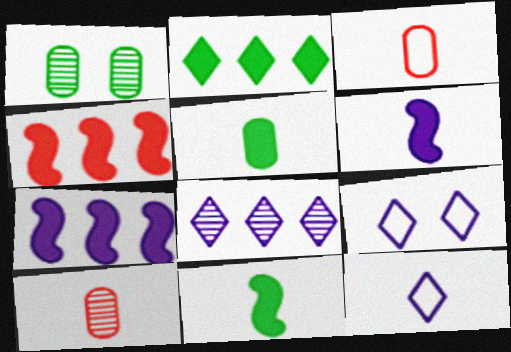[[1, 4, 12], 
[10, 11, 12]]